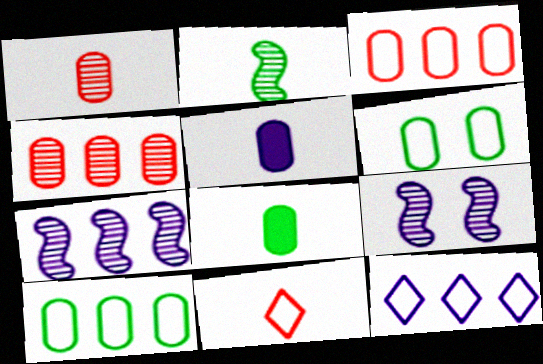[[2, 5, 11], 
[4, 5, 6], 
[5, 9, 12]]